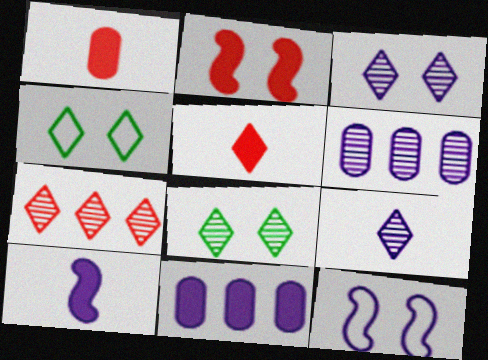[[7, 8, 9], 
[9, 11, 12]]